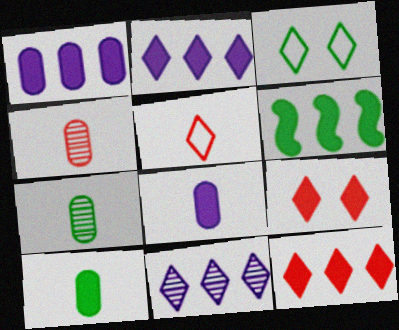[[1, 6, 12], 
[3, 6, 7], 
[6, 8, 9]]